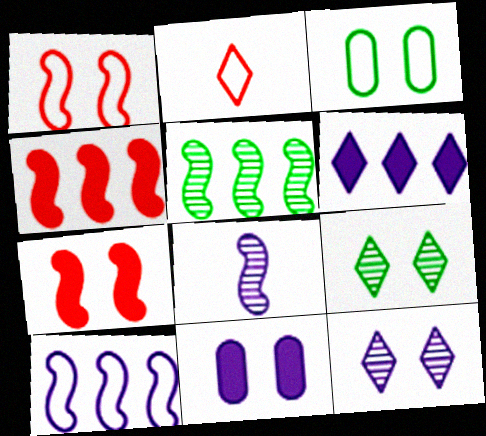[[1, 9, 11], 
[2, 3, 10], 
[2, 5, 11], 
[2, 6, 9], 
[3, 7, 12], 
[4, 5, 10]]